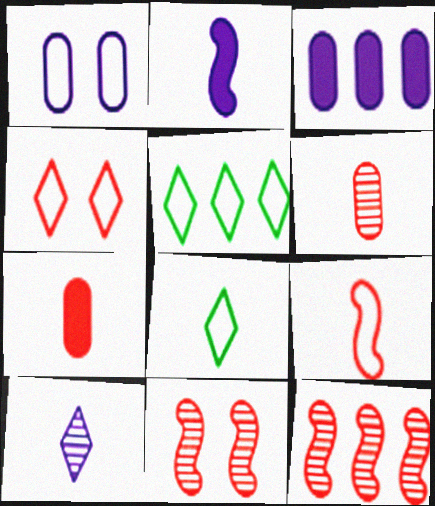[[1, 5, 9], 
[2, 6, 8], 
[3, 5, 12], 
[3, 8, 11], 
[4, 7, 12]]